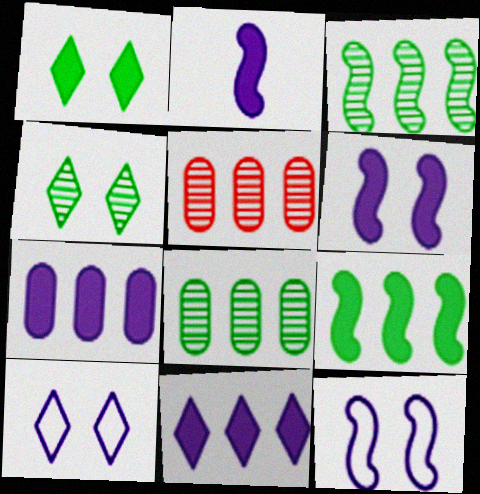[]